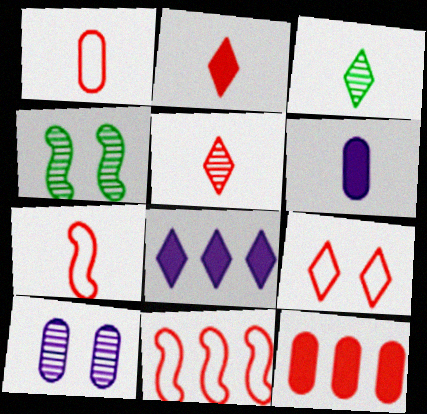[[1, 4, 8], 
[1, 9, 11], 
[3, 6, 7], 
[3, 8, 9]]